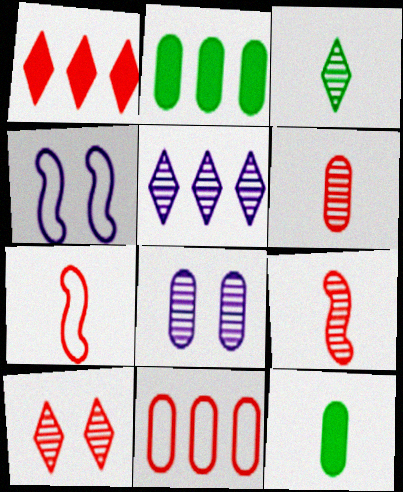[[3, 5, 10], 
[8, 11, 12]]